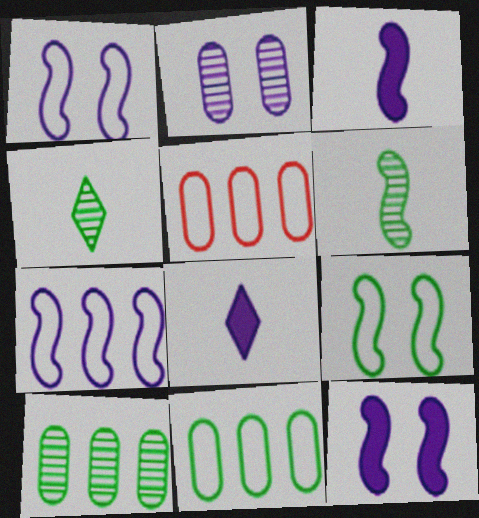[[2, 7, 8], 
[4, 5, 12]]